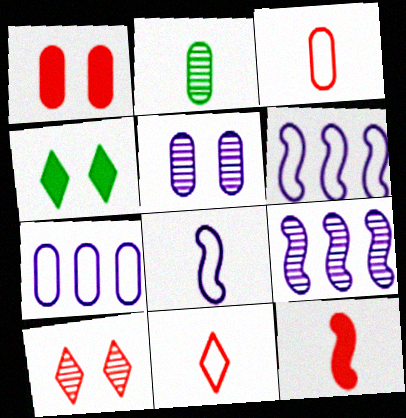[[1, 2, 7], 
[2, 9, 10], 
[3, 4, 9]]